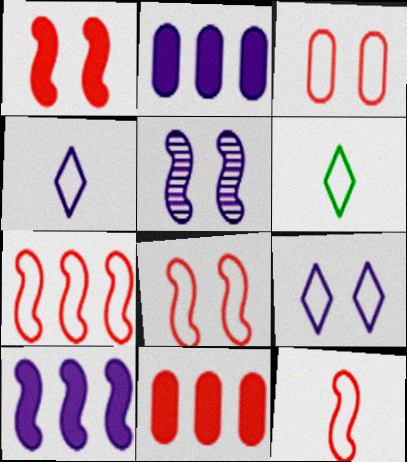[[2, 4, 5], 
[5, 6, 11], 
[7, 8, 12]]